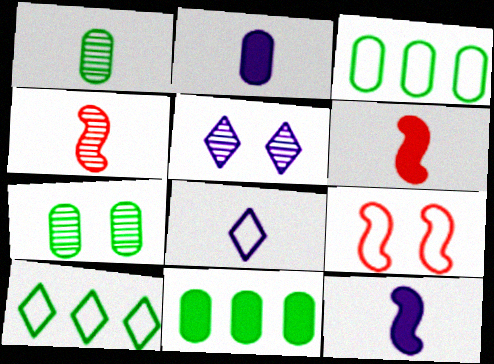[[1, 6, 8], 
[3, 5, 6], 
[3, 8, 9]]